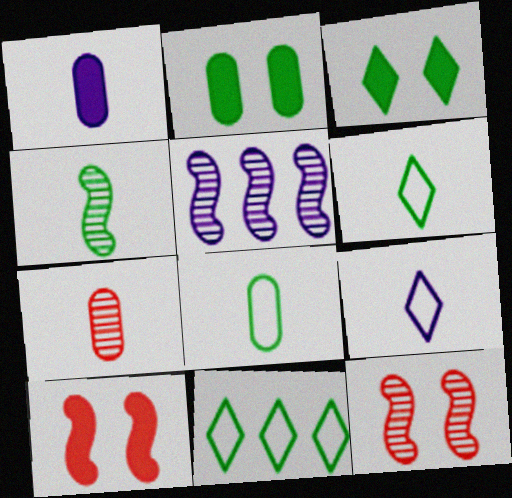[[1, 7, 8], 
[1, 11, 12], 
[2, 4, 11], 
[4, 5, 12]]